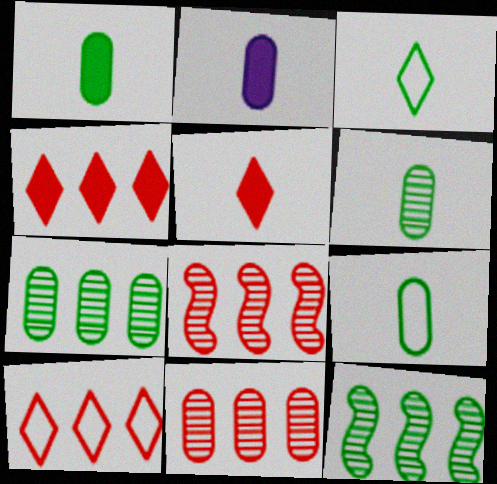[[1, 6, 9]]